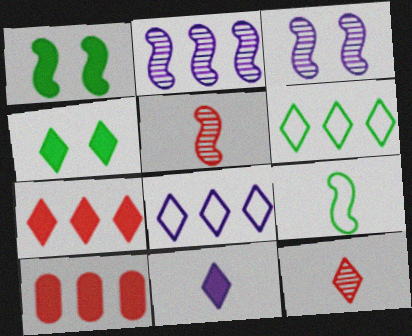[[1, 10, 11], 
[2, 6, 10], 
[4, 7, 11], 
[4, 8, 12]]